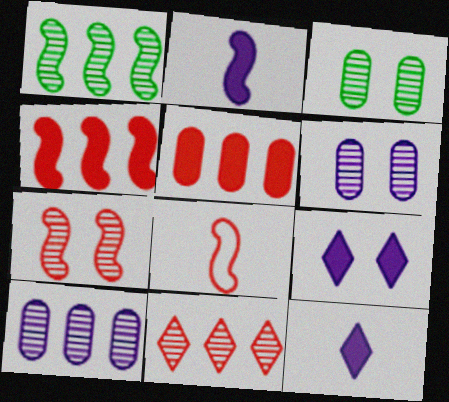[[1, 10, 11], 
[4, 7, 8]]